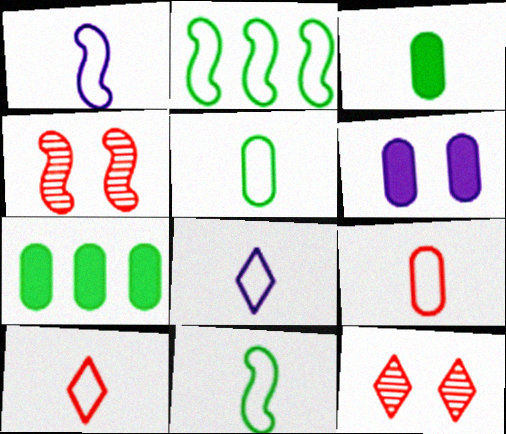[[1, 5, 10], 
[1, 7, 12], 
[4, 7, 8], 
[8, 9, 11]]